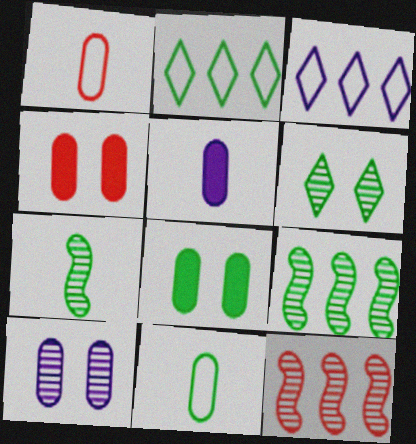[[2, 7, 8], 
[3, 4, 7]]